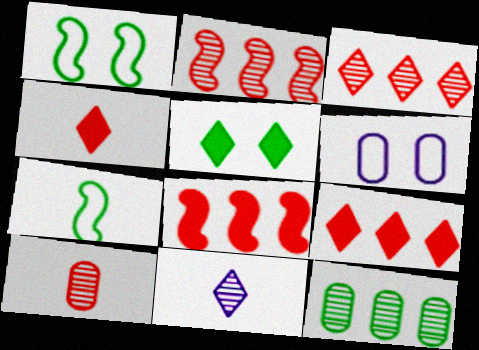[[5, 7, 12]]